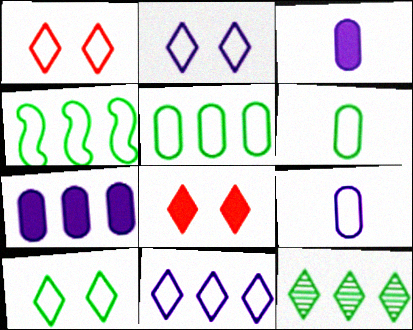[[1, 2, 10], 
[1, 4, 9], 
[4, 6, 10]]